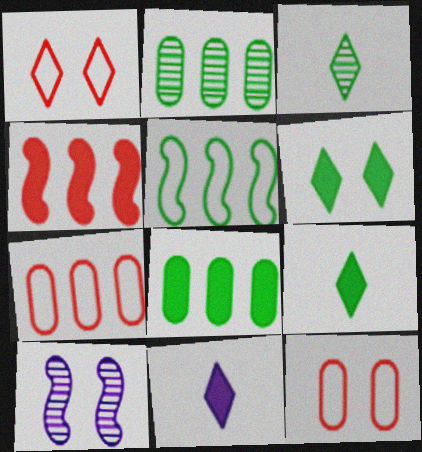[[6, 10, 12], 
[7, 9, 10]]